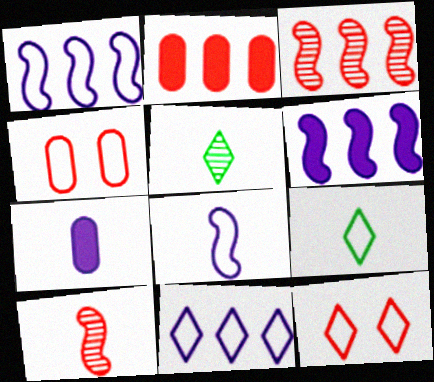[[1, 4, 9], 
[2, 10, 12], 
[4, 5, 6], 
[7, 9, 10], 
[9, 11, 12]]